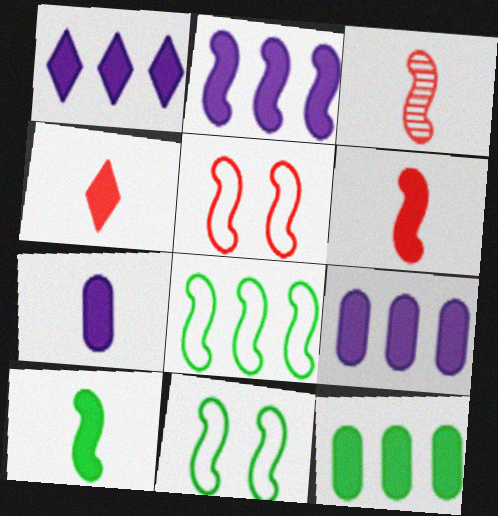[[1, 2, 9], 
[2, 3, 11], 
[4, 7, 10]]